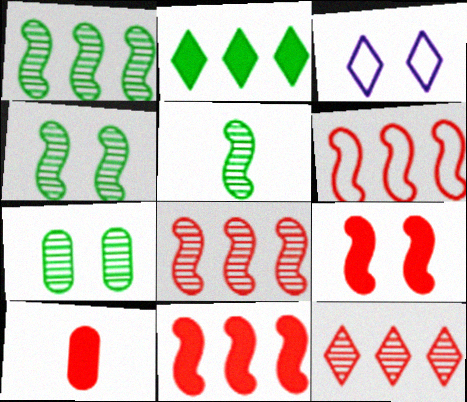[[1, 3, 10], 
[1, 4, 5], 
[3, 7, 9], 
[6, 8, 11]]